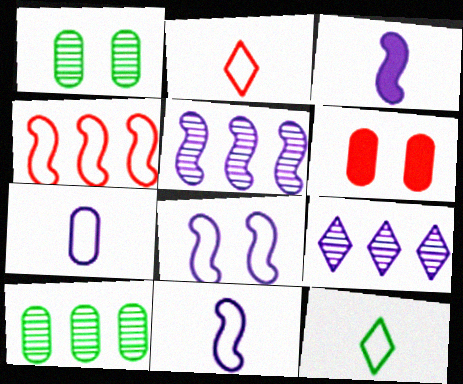[[3, 5, 8], 
[5, 6, 12], 
[6, 7, 10]]